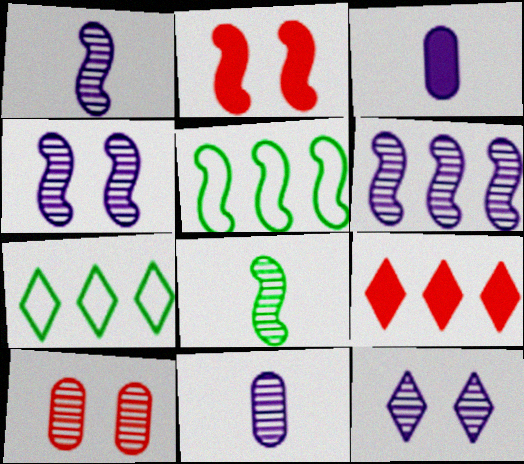[[1, 2, 5], 
[1, 4, 6], 
[2, 7, 11], 
[6, 11, 12]]